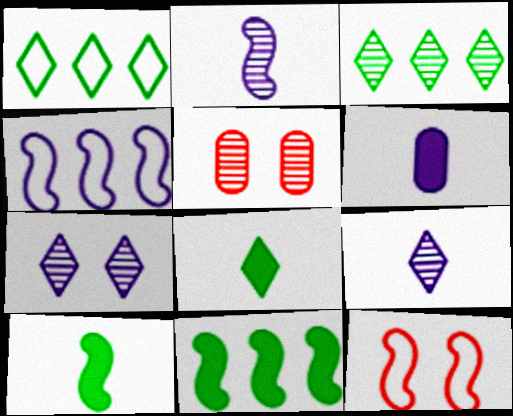[[2, 3, 5], 
[2, 11, 12], 
[3, 6, 12], 
[4, 5, 8], 
[4, 6, 7]]